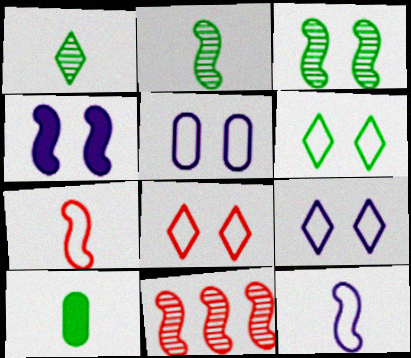[[6, 8, 9], 
[9, 10, 11]]